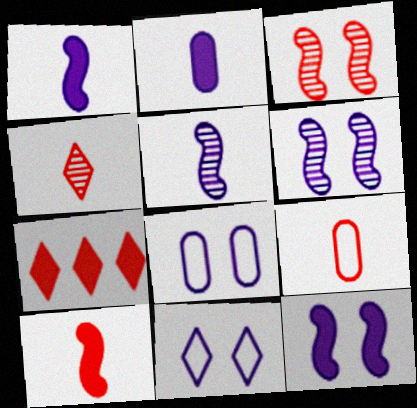[[3, 7, 9], 
[4, 9, 10]]